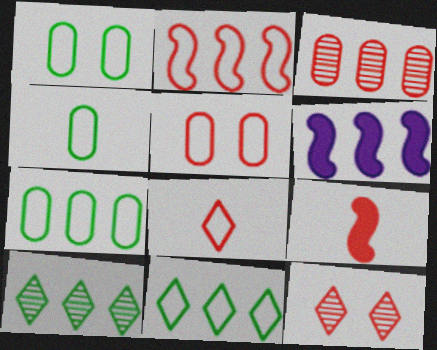[[1, 4, 7], 
[2, 5, 8], 
[3, 6, 11], 
[4, 6, 12]]